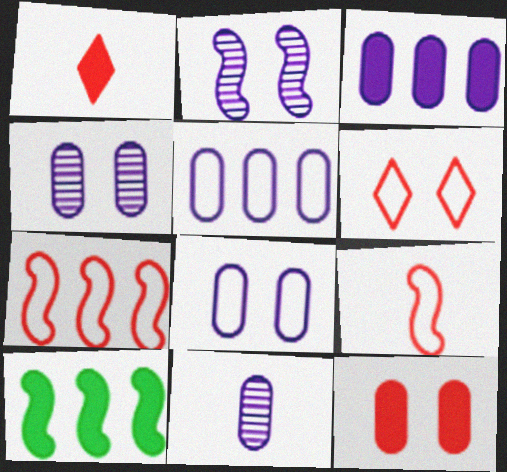[[2, 9, 10], 
[3, 8, 11], 
[6, 10, 11]]